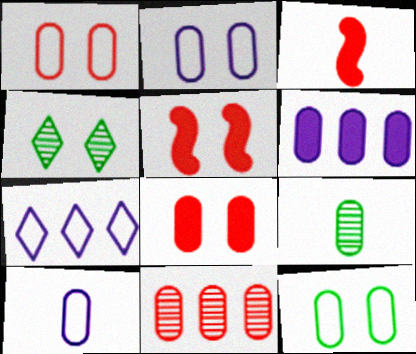[[1, 2, 12], 
[1, 6, 9], 
[2, 4, 5], 
[5, 7, 9]]